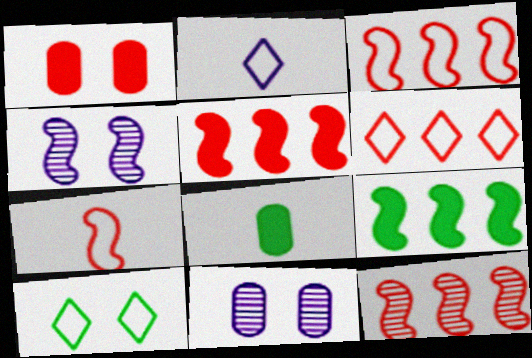[[1, 4, 10], 
[2, 6, 10], 
[3, 5, 12], 
[4, 6, 8], 
[4, 7, 9]]